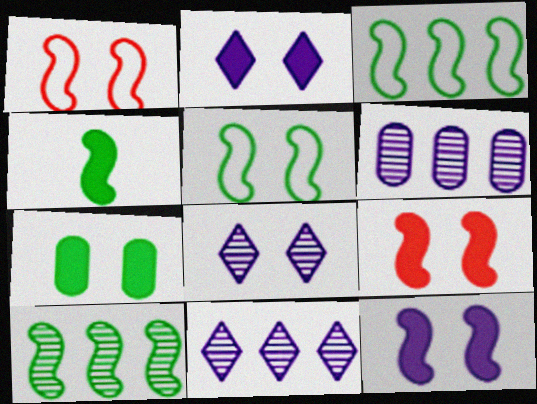[[1, 7, 8], 
[2, 7, 9], 
[4, 5, 10]]